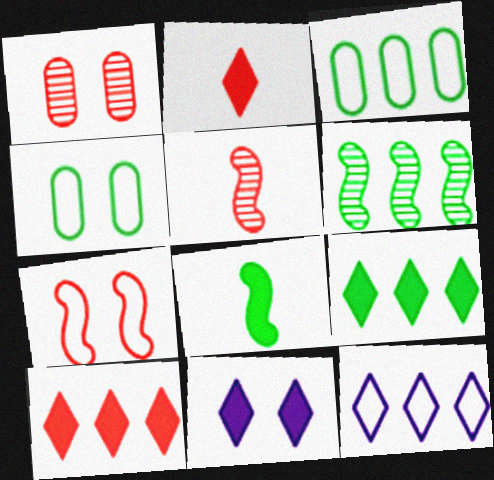[[1, 8, 12], 
[2, 9, 11], 
[3, 5, 11], 
[3, 6, 9]]